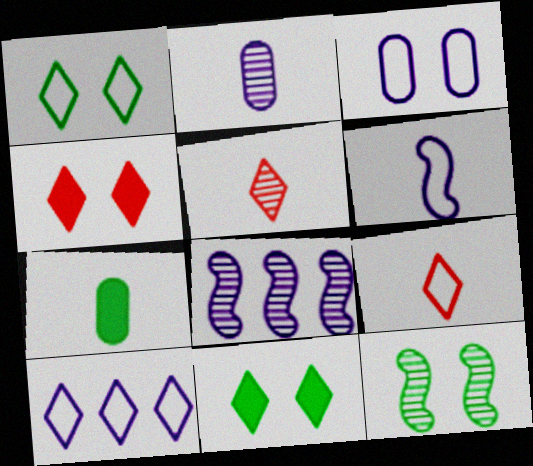[[1, 9, 10], 
[3, 4, 12], 
[3, 6, 10], 
[5, 6, 7], 
[5, 10, 11]]